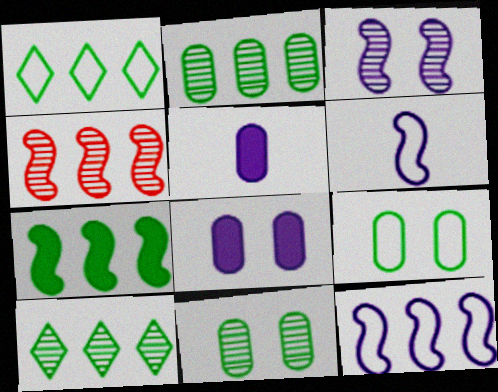[[1, 2, 7], 
[4, 7, 12]]